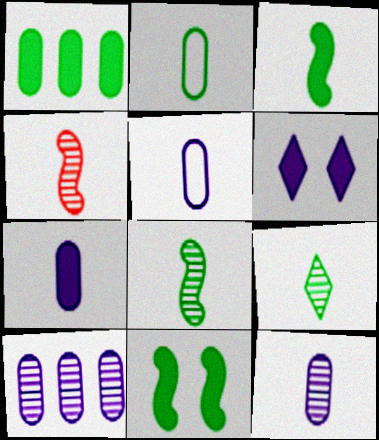[[2, 3, 9], 
[4, 9, 12], 
[5, 7, 12]]